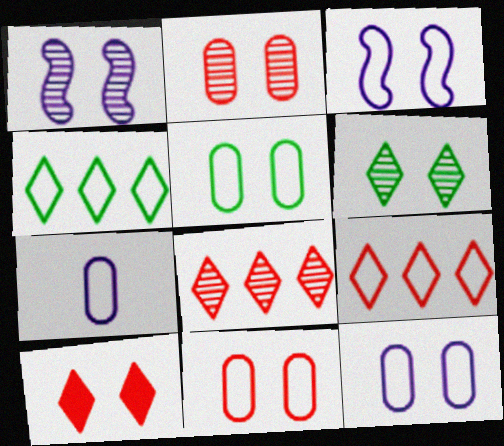[[1, 2, 6], 
[1, 5, 10], 
[5, 11, 12]]